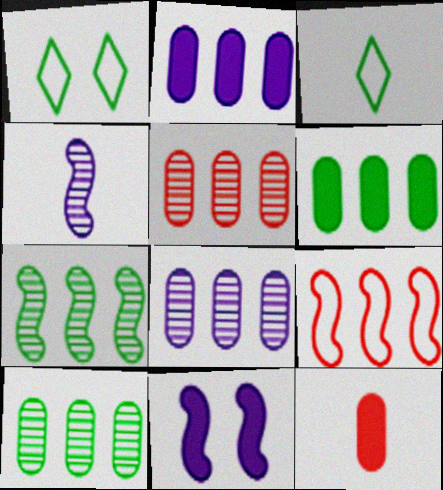[[3, 4, 12], 
[3, 5, 11], 
[5, 8, 10]]